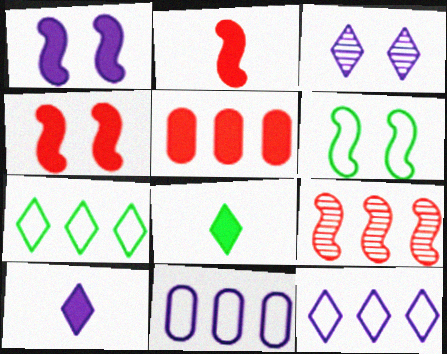[[1, 5, 8], 
[3, 10, 12]]